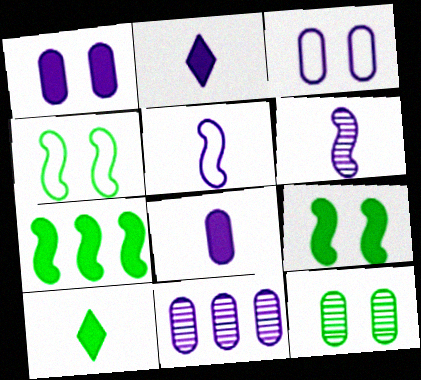[[3, 8, 11]]